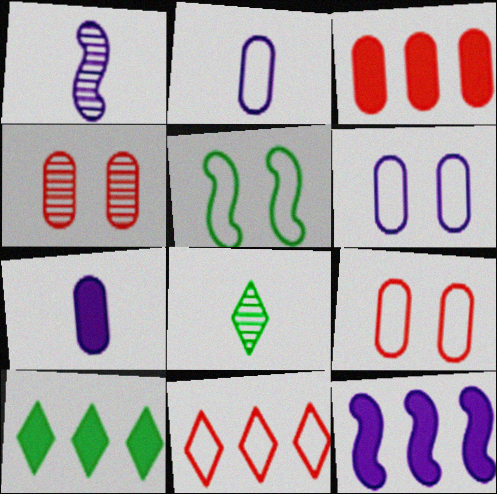[[1, 9, 10], 
[2, 5, 11], 
[3, 10, 12], 
[8, 9, 12]]